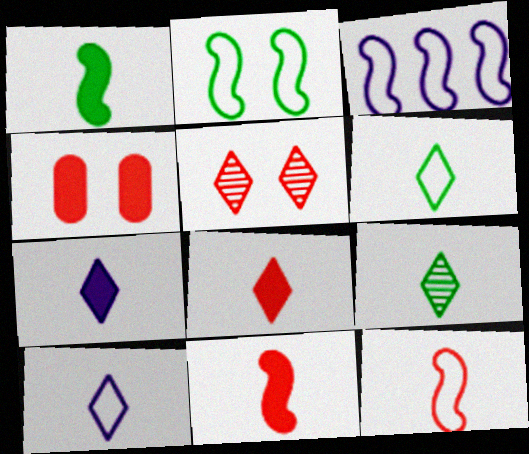[[2, 3, 12], 
[3, 4, 9], 
[8, 9, 10]]